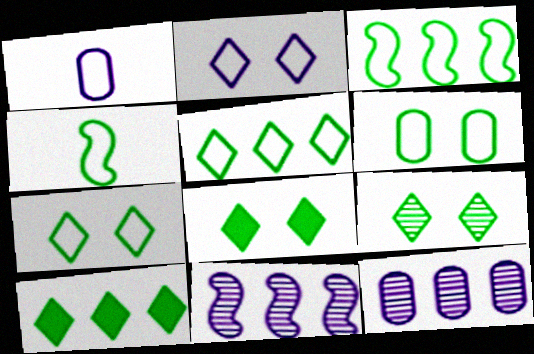[[4, 5, 6], 
[7, 8, 9]]